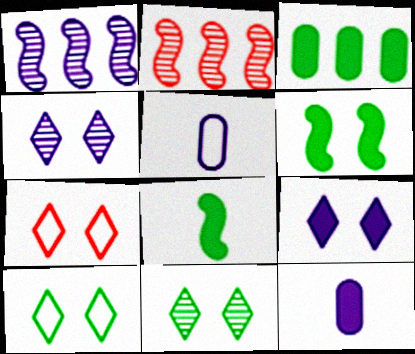[[1, 5, 9], 
[2, 10, 12], 
[7, 9, 11]]